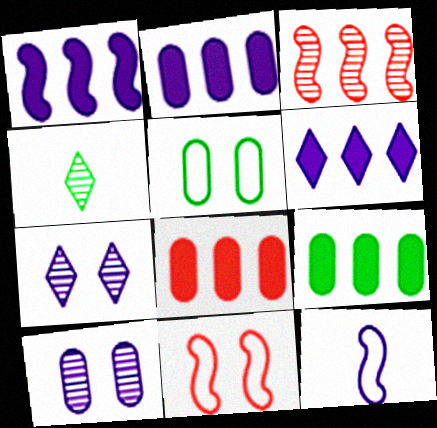[[1, 2, 6], 
[2, 4, 11], 
[2, 7, 12], 
[2, 8, 9], 
[3, 4, 10], 
[6, 10, 12]]